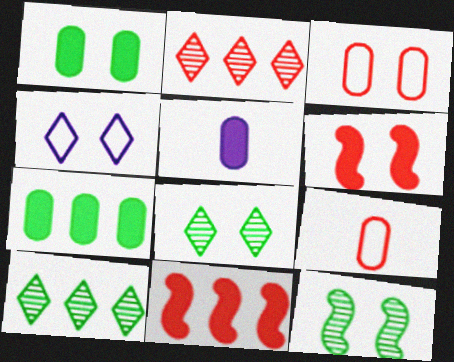[[2, 6, 9]]